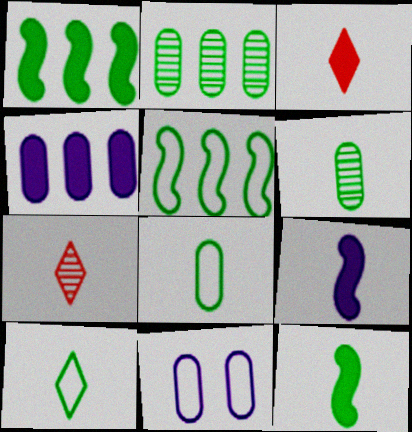[[1, 7, 11], 
[6, 10, 12], 
[7, 8, 9]]